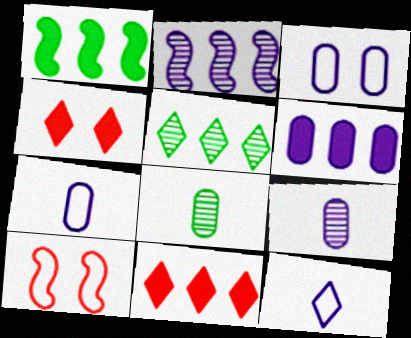[[1, 6, 11], 
[3, 6, 9], 
[4, 5, 12]]